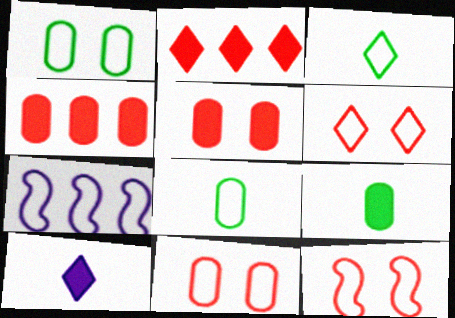[[3, 7, 11], 
[6, 7, 8], 
[6, 11, 12]]